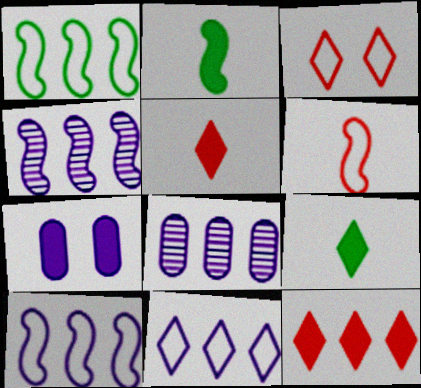[[1, 8, 12], 
[2, 3, 8], 
[2, 7, 12]]